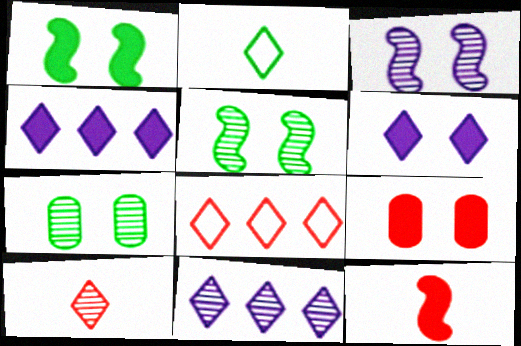[[1, 6, 9]]